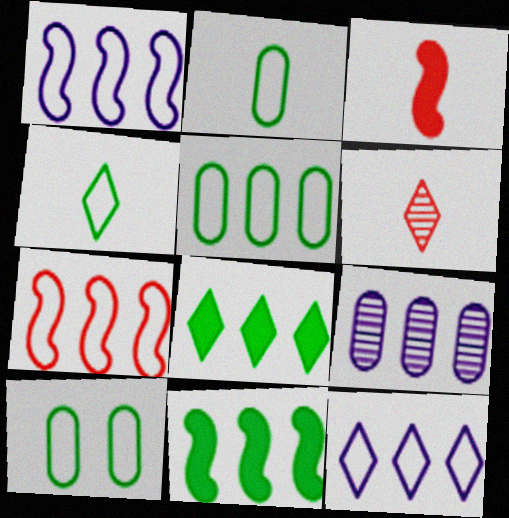[[2, 5, 10], 
[5, 7, 12], 
[7, 8, 9]]